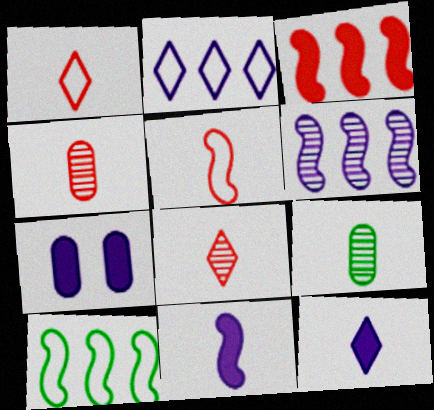[[1, 9, 11], 
[3, 6, 10], 
[5, 9, 12], 
[7, 8, 10]]